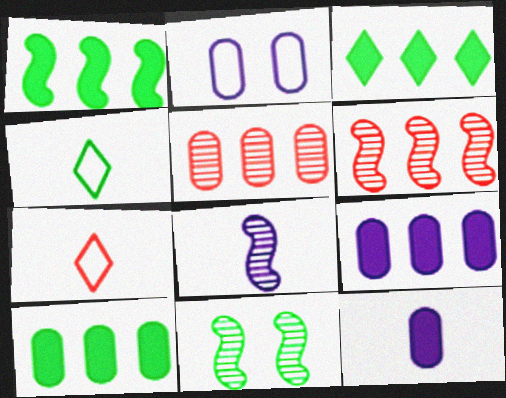[[1, 3, 10], 
[4, 10, 11], 
[6, 8, 11], 
[7, 9, 11]]